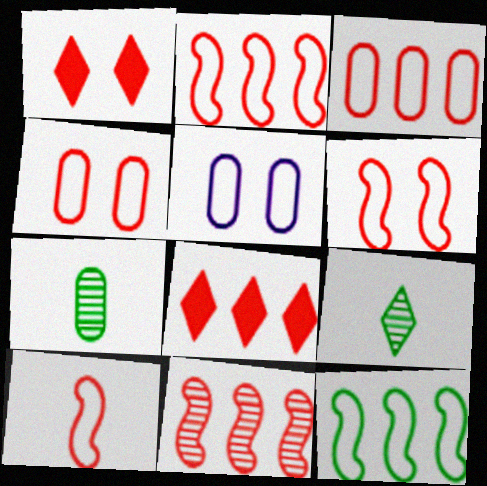[[2, 6, 10], 
[3, 8, 11]]